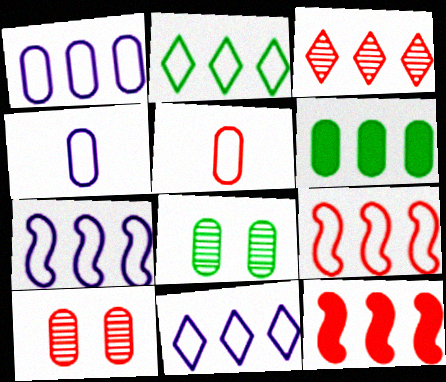[[1, 2, 9], 
[1, 7, 11], 
[3, 6, 7], 
[4, 6, 10]]